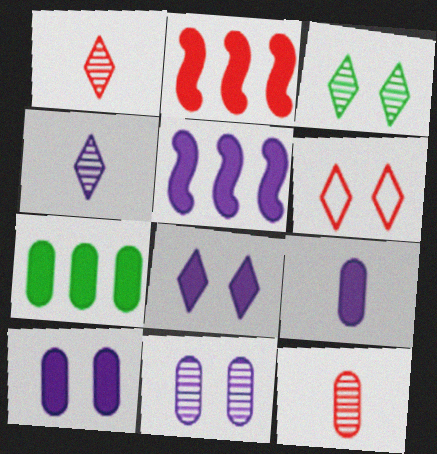[[2, 6, 12], 
[3, 6, 8], 
[5, 8, 9]]